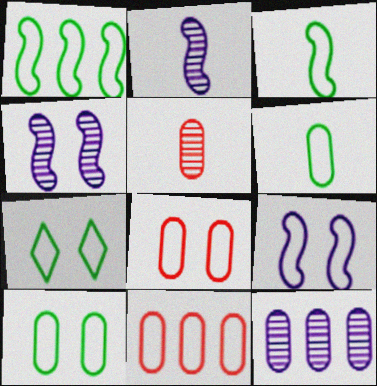[[1, 6, 7], 
[7, 8, 9]]